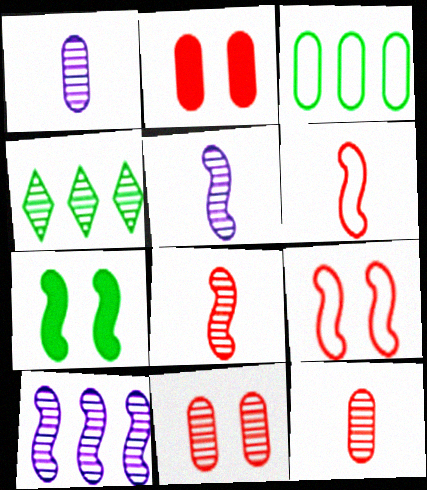[[1, 2, 3], 
[4, 5, 11], 
[6, 7, 10]]